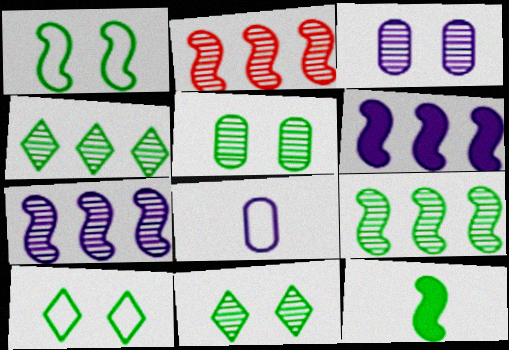[[1, 9, 12], 
[2, 7, 9]]